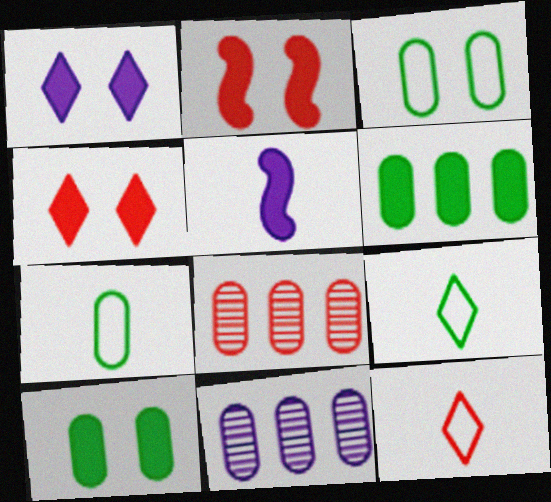[[1, 2, 10], 
[2, 8, 12], 
[2, 9, 11], 
[4, 5, 6]]